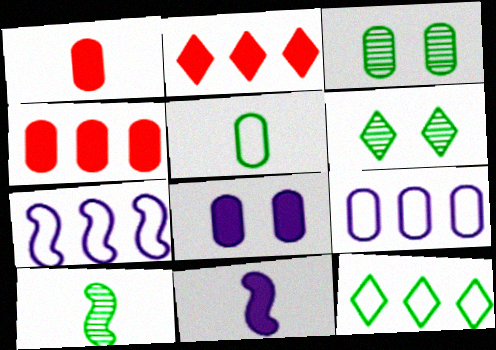[[1, 3, 9], 
[1, 6, 7]]